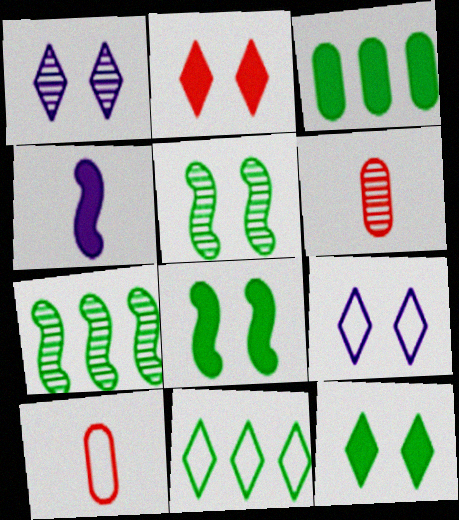[[1, 6, 7], 
[2, 3, 4], 
[3, 7, 11]]